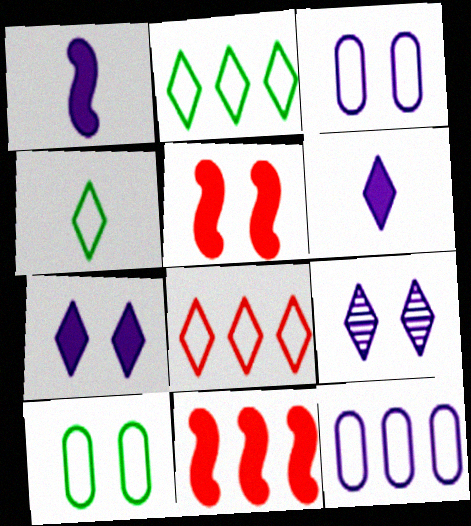[[1, 9, 12], 
[5, 9, 10]]